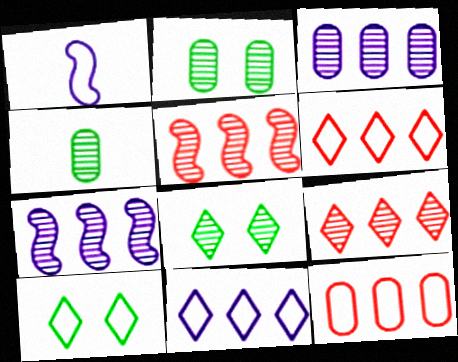[[1, 10, 12]]